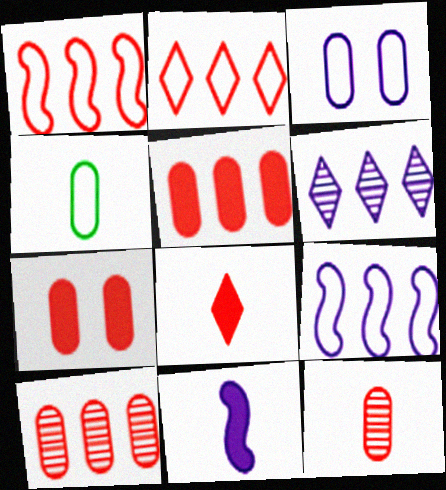[[3, 6, 11]]